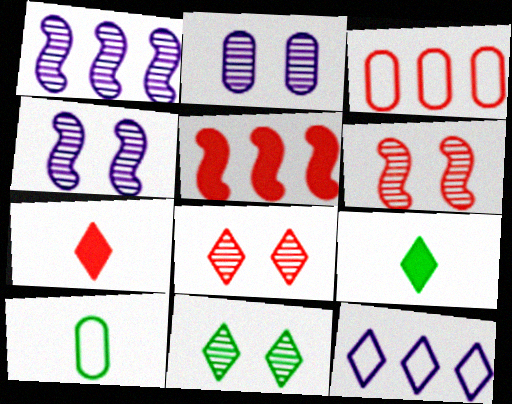[[2, 6, 11], 
[3, 4, 9], 
[3, 6, 7], 
[7, 11, 12], 
[8, 9, 12]]